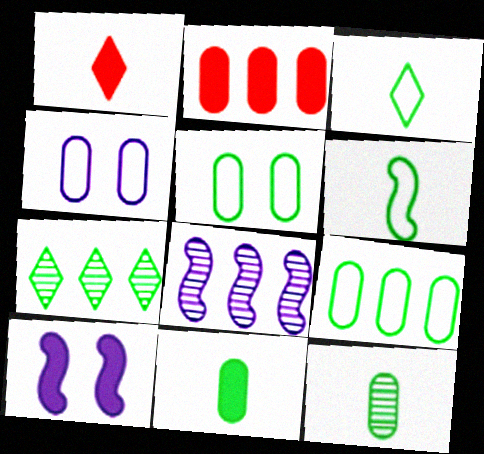[[1, 5, 8], 
[2, 4, 12]]